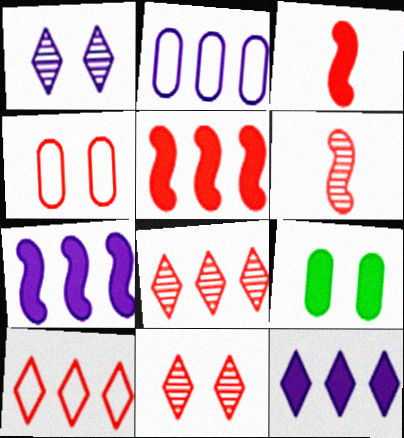[[3, 4, 8], 
[3, 9, 12]]